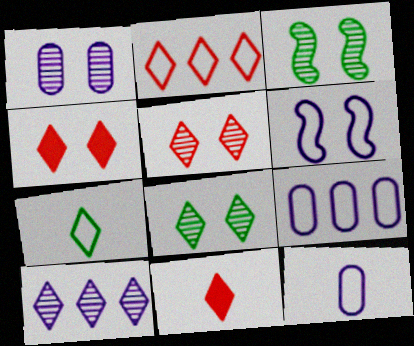[[1, 3, 5], 
[2, 5, 11], 
[3, 9, 11], 
[4, 7, 10]]